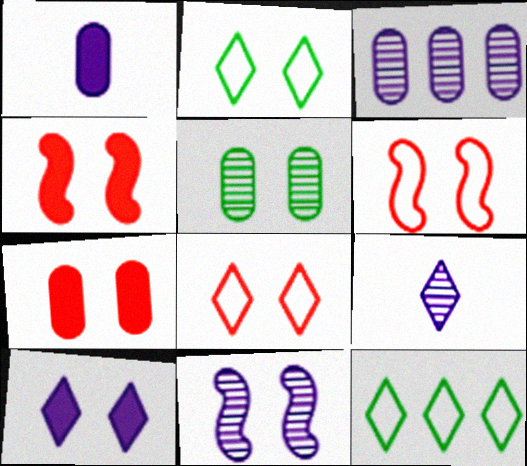[[2, 7, 11], 
[3, 9, 11], 
[5, 6, 10]]